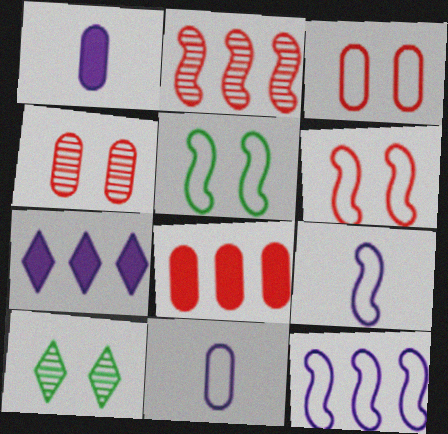[[8, 9, 10]]